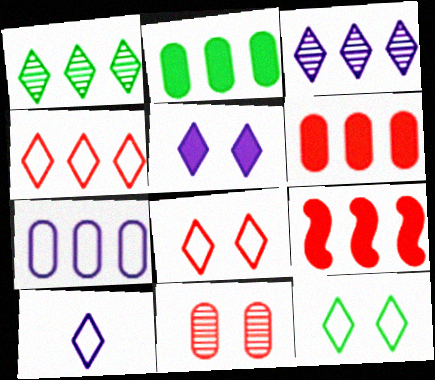[[1, 7, 9], 
[3, 5, 10], 
[4, 10, 12]]